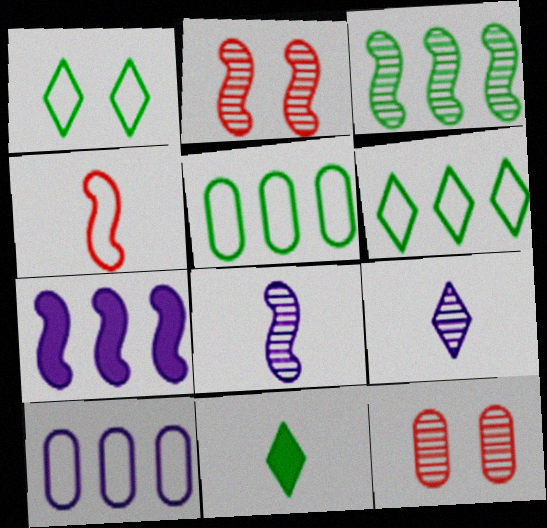[[1, 4, 10], 
[2, 3, 8], 
[2, 10, 11], 
[3, 9, 12]]